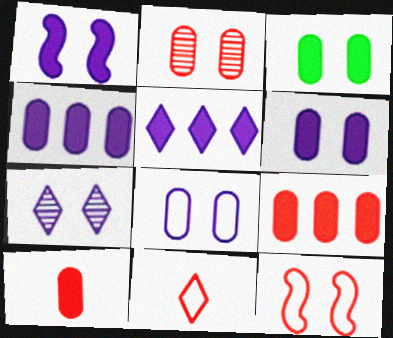[[1, 7, 8], 
[2, 3, 8], 
[3, 4, 10], 
[3, 7, 12]]